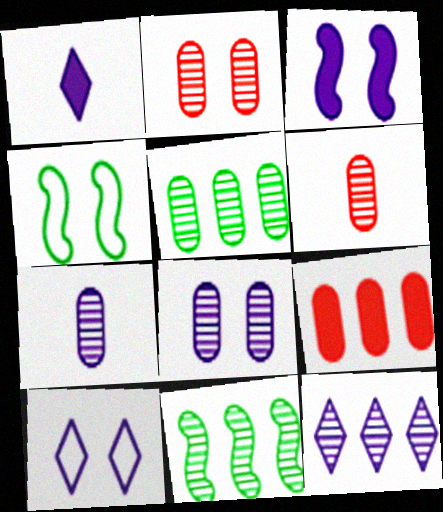[[1, 10, 12], 
[2, 5, 7], 
[3, 8, 10], 
[5, 6, 8]]